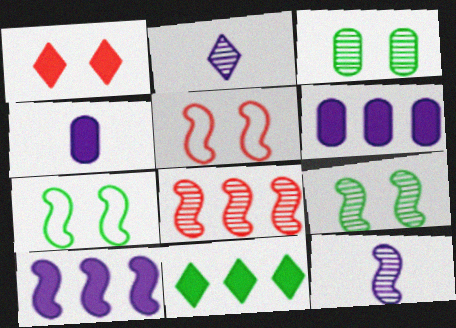[[2, 3, 8], 
[8, 9, 12]]